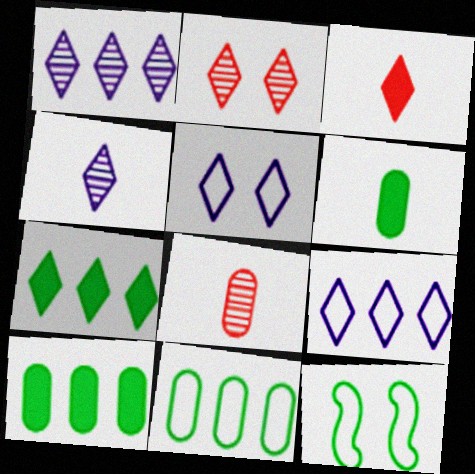[]